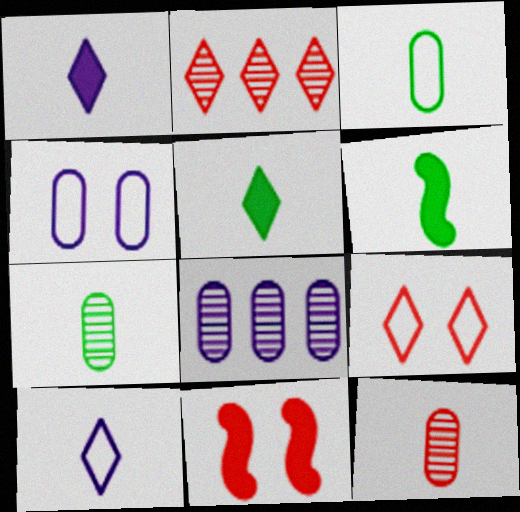[[2, 4, 6], 
[6, 8, 9], 
[6, 10, 12]]